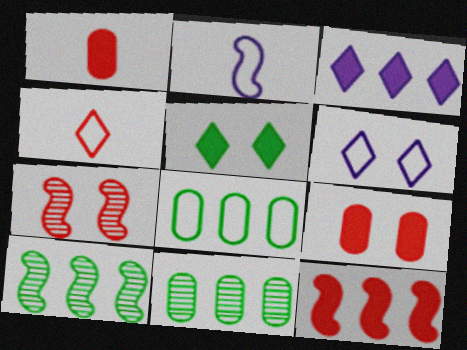[[1, 6, 10]]